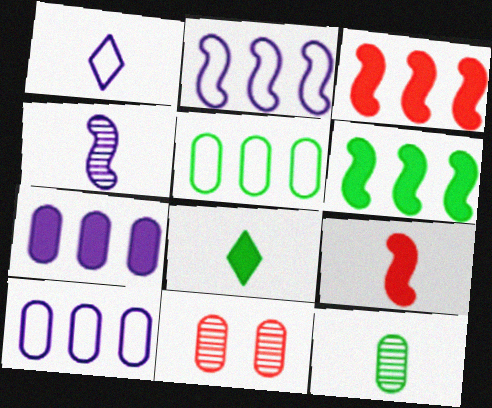[[1, 6, 11], 
[1, 9, 12], 
[2, 8, 11]]